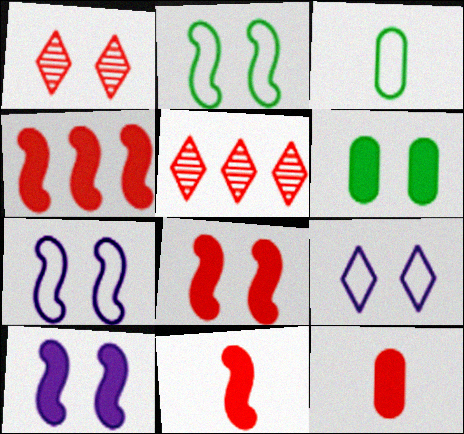[[1, 6, 7], 
[3, 5, 10], 
[4, 8, 11]]